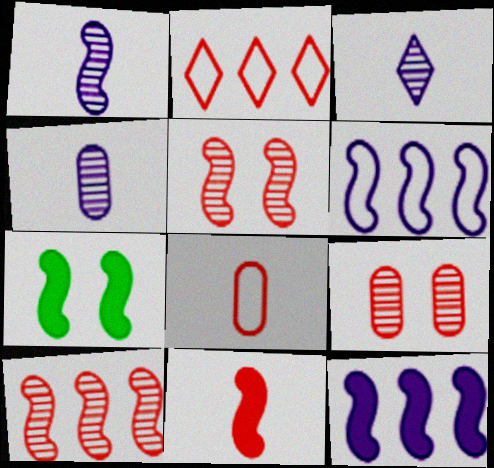[[1, 3, 4], 
[2, 4, 7], 
[2, 9, 11], 
[7, 11, 12]]